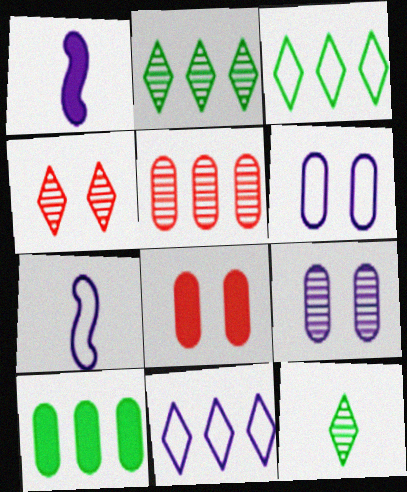[[1, 9, 11], 
[2, 7, 8], 
[4, 7, 10], 
[6, 7, 11]]